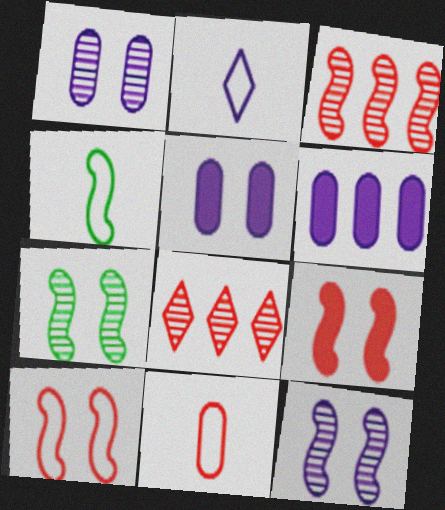[[2, 4, 11], 
[2, 6, 12], 
[4, 5, 8], 
[8, 9, 11]]